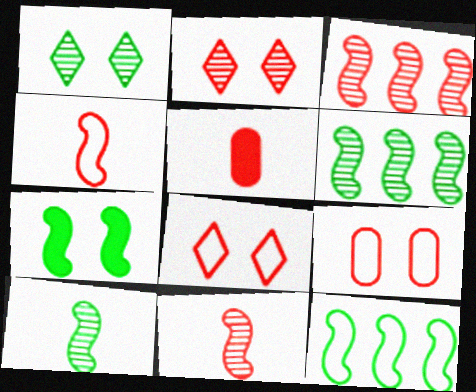[[3, 5, 8], 
[7, 10, 12]]